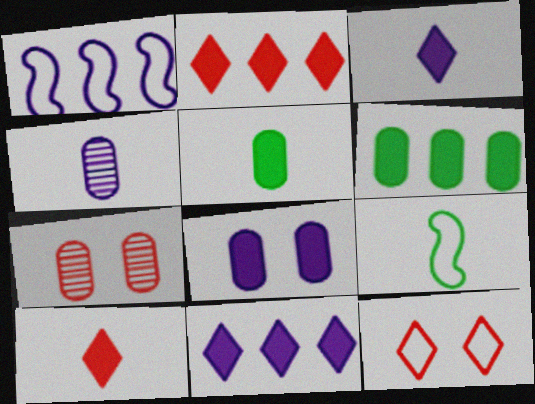[[4, 9, 10], 
[7, 9, 11]]